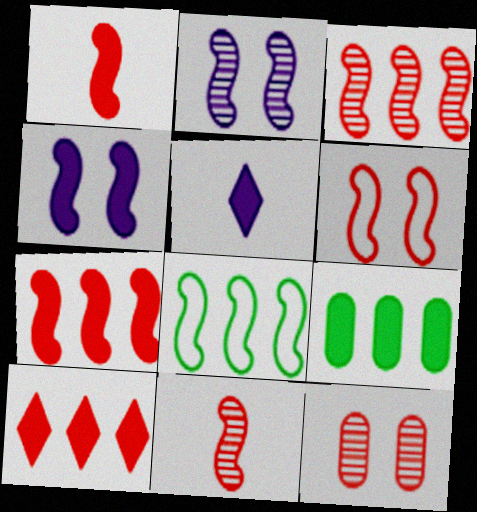[[1, 2, 8], 
[1, 3, 6], 
[4, 8, 11], 
[5, 8, 12], 
[6, 7, 11]]